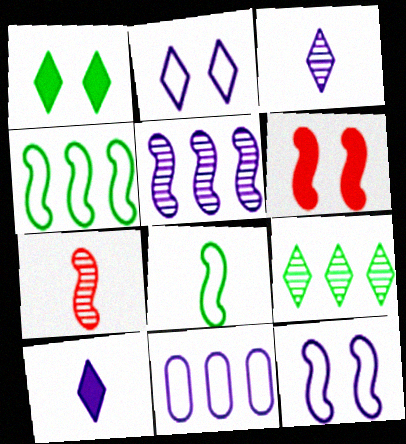[[1, 7, 11], 
[5, 6, 8]]